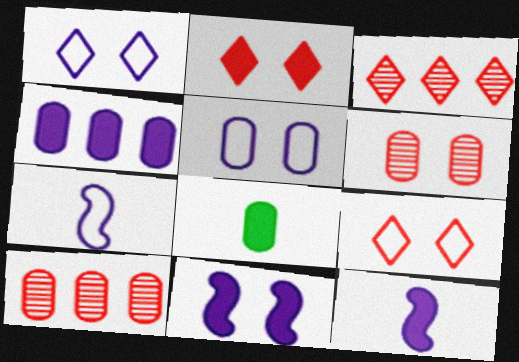[[5, 8, 10]]